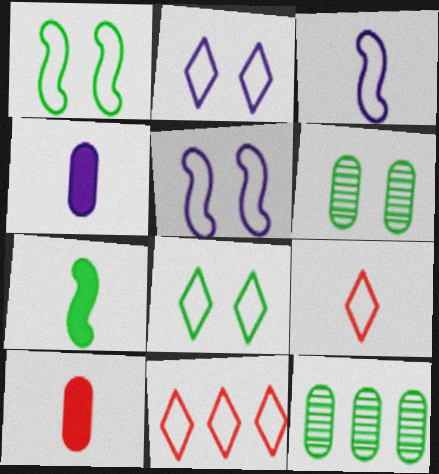[[7, 8, 12]]